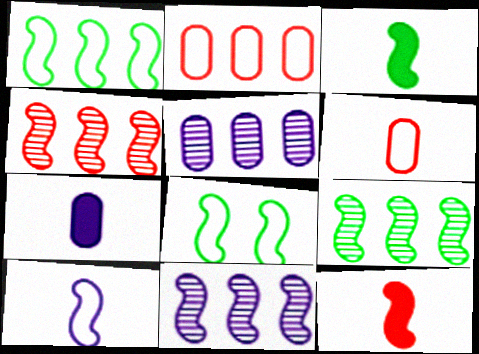[[3, 8, 9], 
[4, 9, 11], 
[8, 11, 12]]